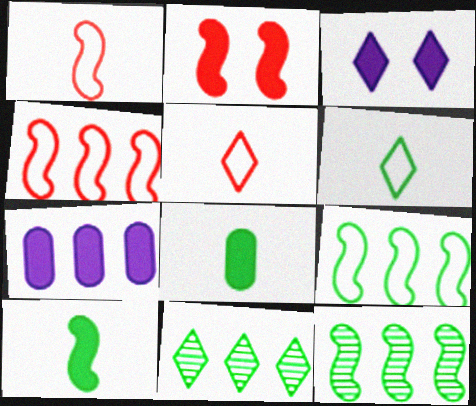[[3, 5, 11], 
[4, 7, 11]]